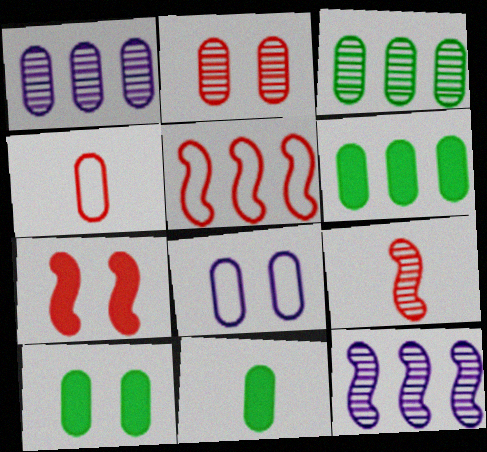[[1, 4, 10], 
[2, 8, 10], 
[5, 7, 9], 
[6, 10, 11]]